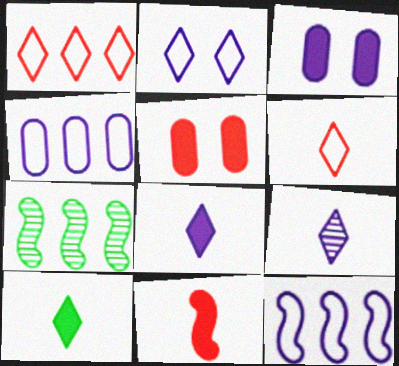[[3, 6, 7], 
[3, 9, 12], 
[6, 9, 10]]